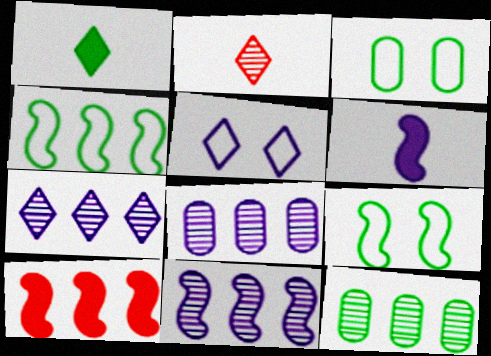[[1, 9, 12], 
[4, 10, 11], 
[5, 6, 8], 
[7, 8, 11]]